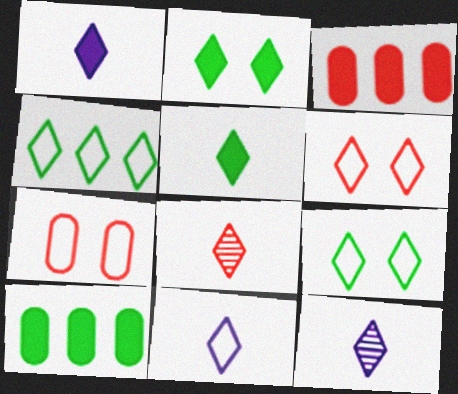[[1, 11, 12], 
[4, 6, 11], 
[5, 8, 11]]